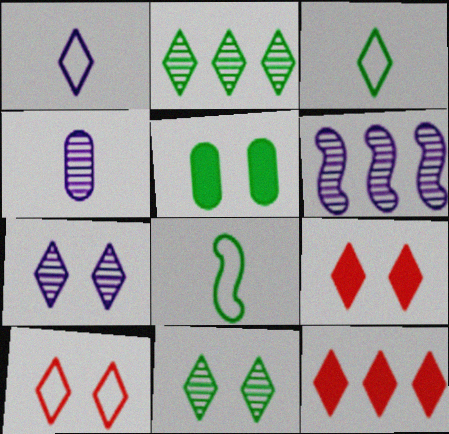[[1, 2, 9], 
[1, 11, 12], 
[2, 5, 8], 
[3, 7, 12], 
[4, 6, 7]]